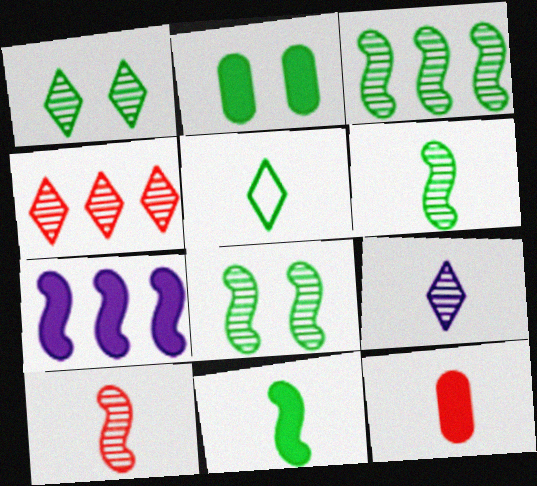[[1, 4, 9], 
[2, 3, 5], 
[3, 6, 8]]